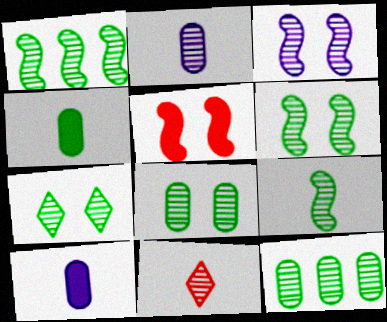[[1, 6, 9], 
[2, 9, 11], 
[3, 11, 12], 
[6, 7, 8], 
[7, 9, 12]]